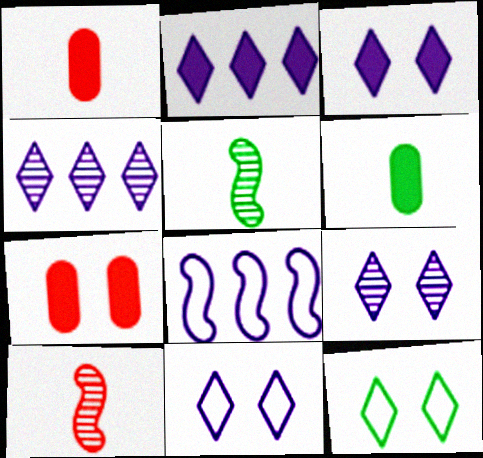[[3, 9, 11]]